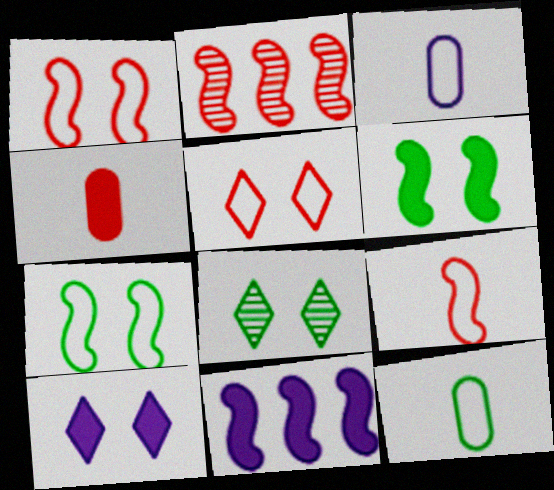[[2, 4, 5], 
[2, 10, 12], 
[5, 8, 10]]